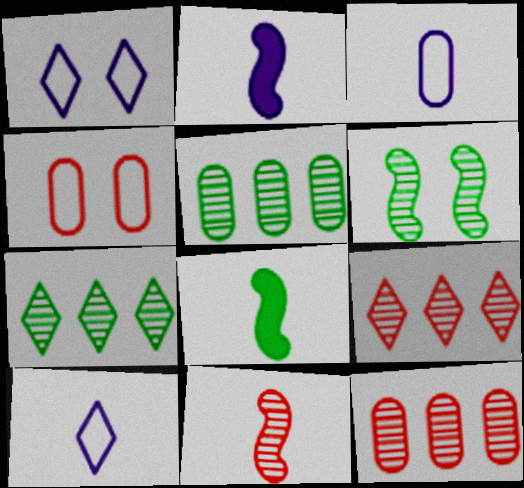[[1, 8, 12], 
[2, 4, 7]]